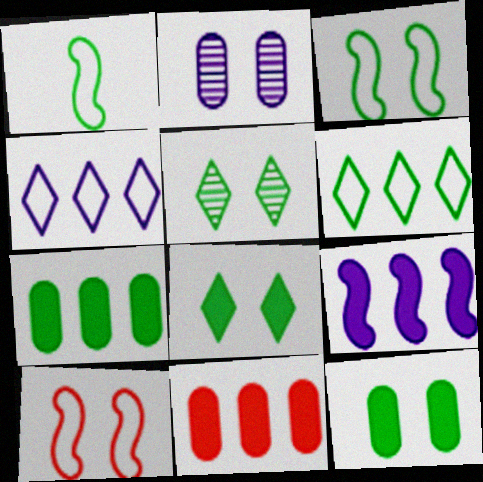[[1, 5, 7], 
[2, 8, 10], 
[3, 5, 12]]